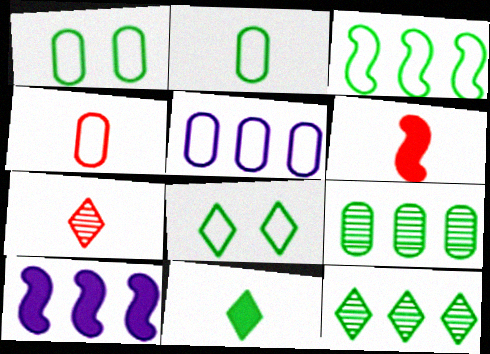[[1, 4, 5], 
[1, 7, 10], 
[2, 3, 8], 
[4, 6, 7], 
[8, 11, 12]]